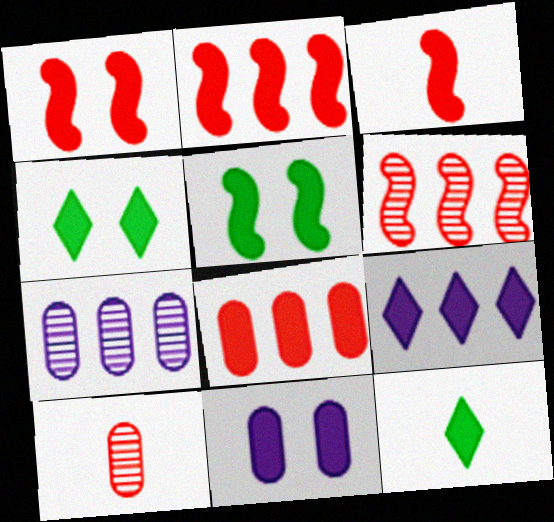[[1, 2, 3], 
[1, 4, 11], 
[2, 11, 12]]